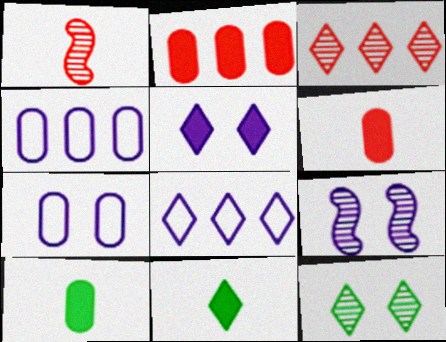[[5, 7, 9]]